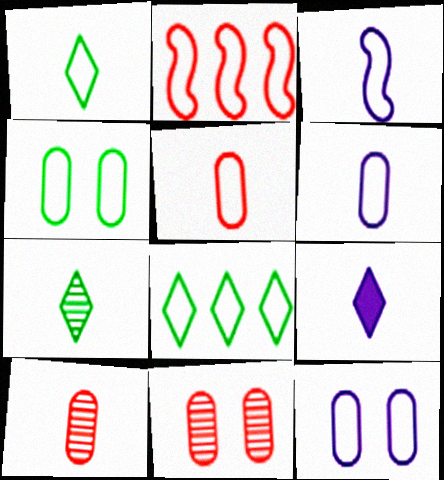[[1, 2, 12], 
[1, 3, 5]]